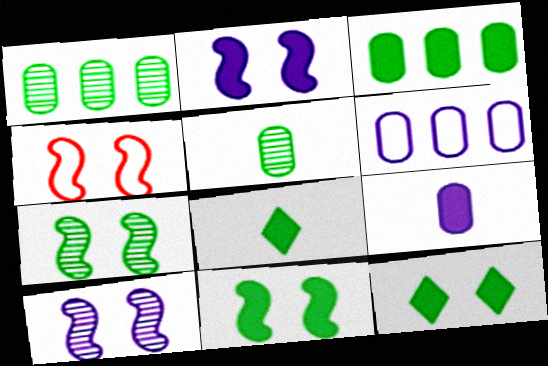[[2, 4, 7], 
[3, 8, 11], 
[4, 10, 11]]